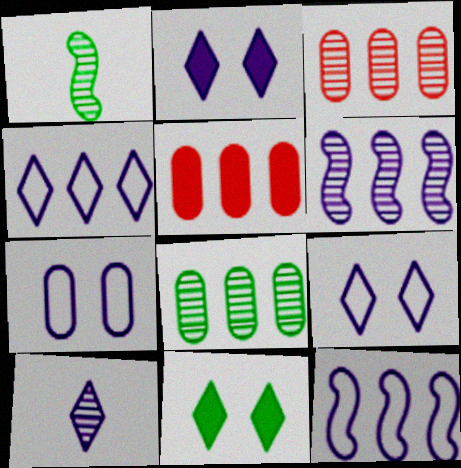[[1, 5, 9], 
[2, 4, 10]]